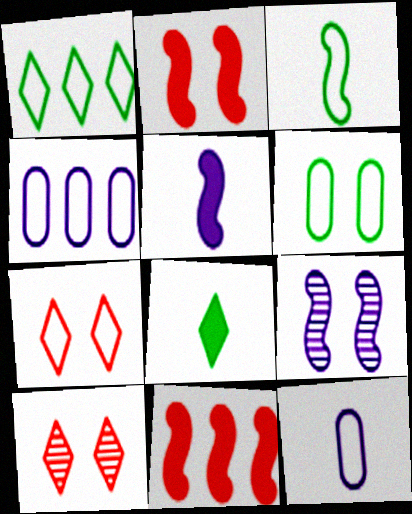[[1, 3, 6], 
[3, 4, 7], 
[3, 9, 11]]